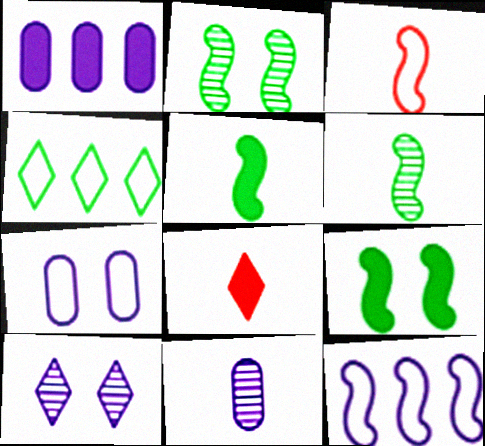[[1, 7, 11], 
[1, 8, 9], 
[3, 4, 7], 
[4, 8, 10]]